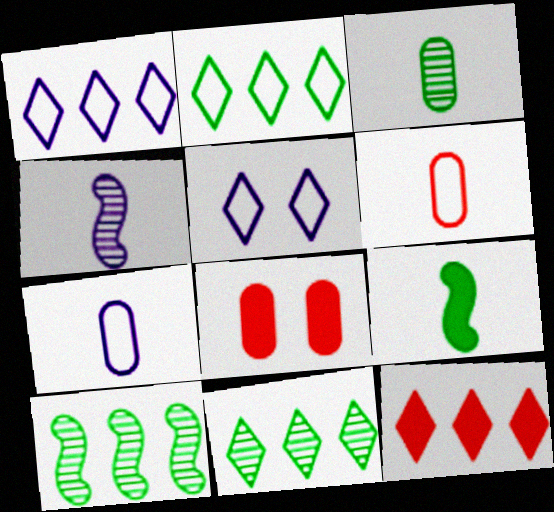[[1, 11, 12], 
[2, 4, 8]]